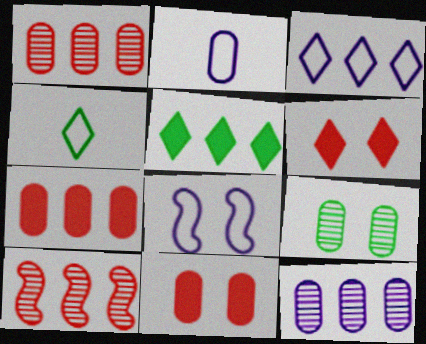[[2, 3, 8], 
[2, 7, 9], 
[6, 8, 9]]